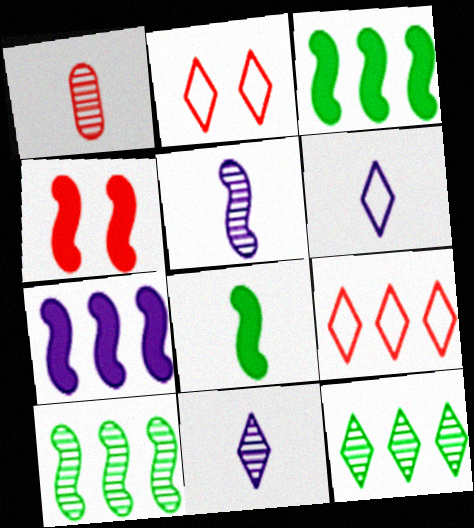[[1, 4, 9], 
[1, 6, 8], 
[4, 7, 8]]